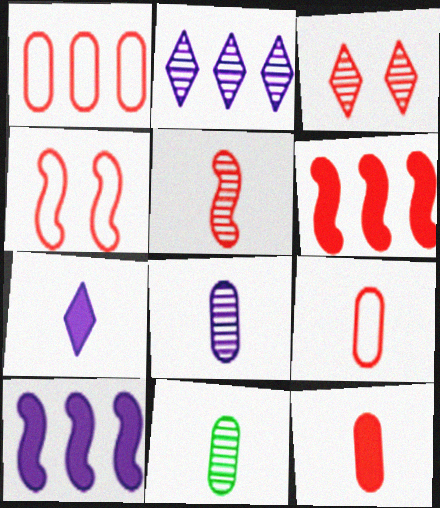[[3, 6, 9], 
[4, 5, 6]]